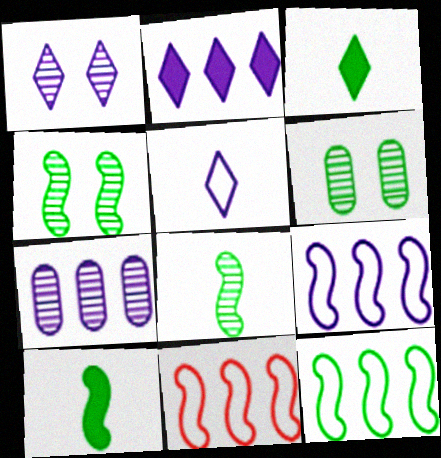[[1, 2, 5], 
[2, 7, 9], 
[3, 6, 12], 
[4, 10, 12], 
[9, 11, 12]]